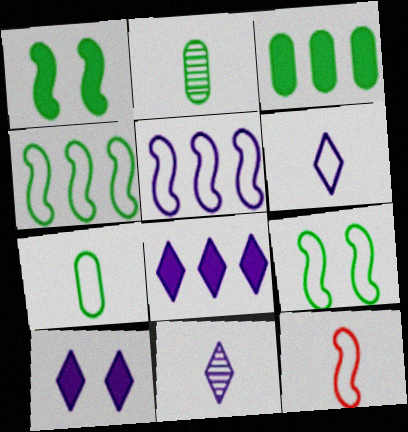[[5, 9, 12], 
[6, 7, 12]]